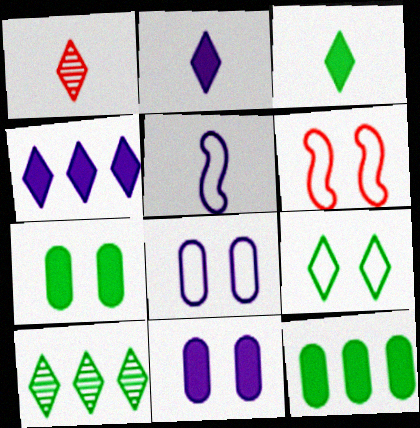[[1, 4, 9], 
[3, 9, 10], 
[6, 8, 9]]